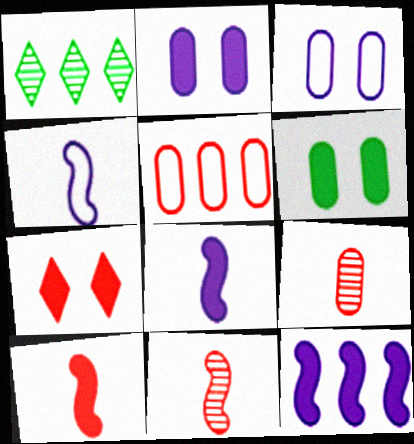[[1, 3, 10], 
[1, 5, 12], 
[5, 7, 11]]